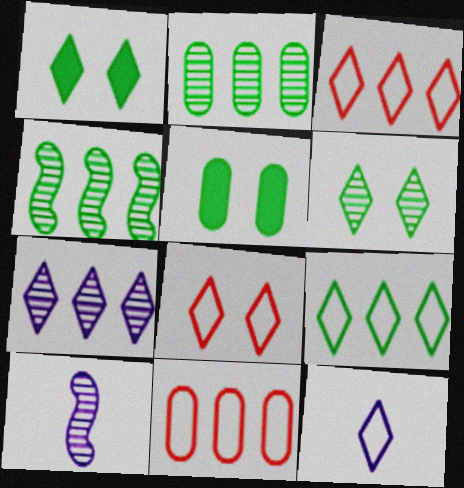[[1, 10, 11], 
[3, 5, 10], 
[8, 9, 12]]